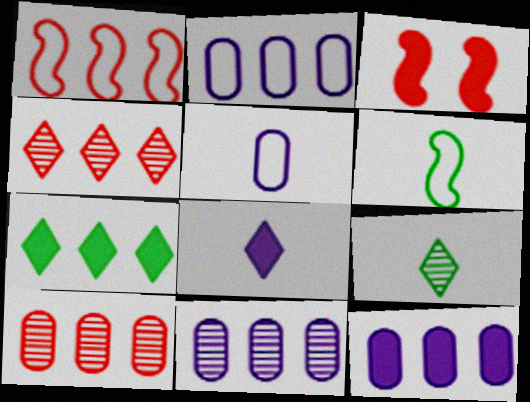[[1, 7, 11], 
[2, 3, 9], 
[2, 11, 12]]